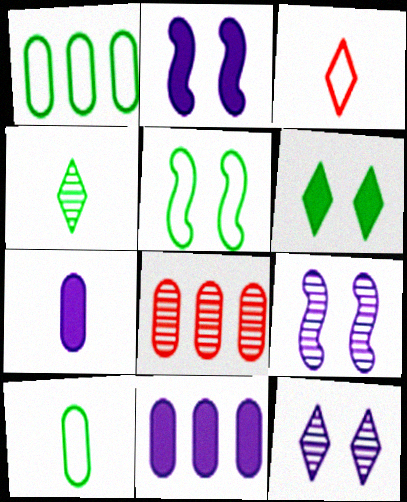[[1, 8, 11], 
[4, 8, 9]]